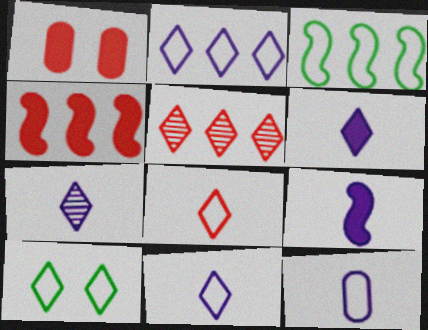[[1, 3, 7], 
[2, 8, 10], 
[5, 6, 10], 
[6, 7, 11], 
[7, 9, 12]]